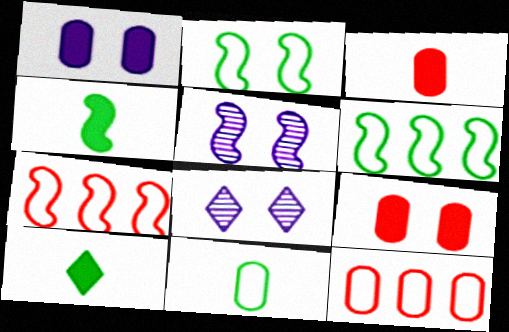[[2, 8, 9], 
[3, 6, 8], 
[4, 5, 7], 
[4, 8, 12], 
[5, 10, 12]]